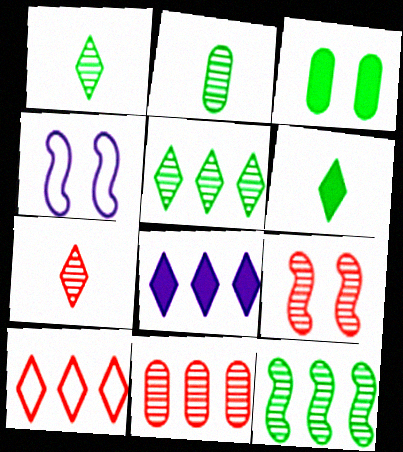[[4, 6, 11], 
[5, 8, 10], 
[7, 9, 11]]